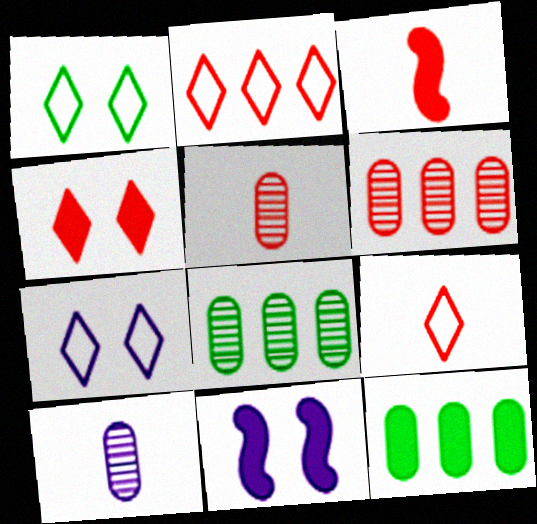[[3, 5, 9], 
[3, 7, 8], 
[8, 9, 11]]